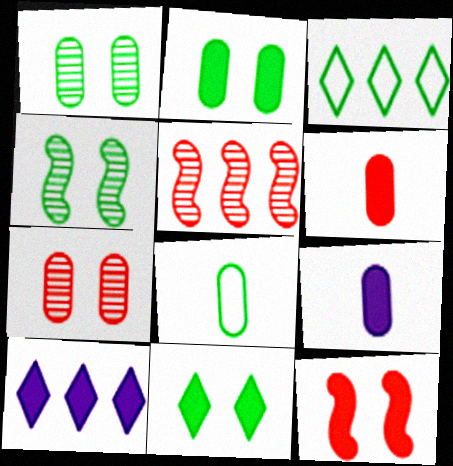[]